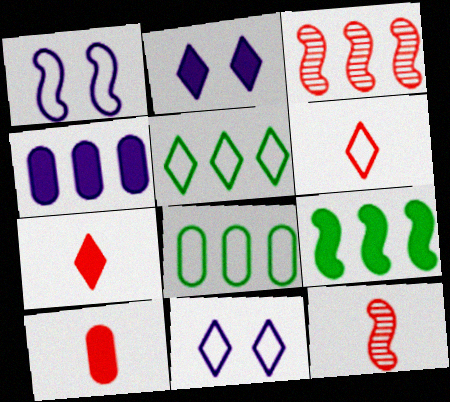[[1, 6, 8], 
[1, 9, 12], 
[2, 8, 12], 
[2, 9, 10], 
[3, 4, 5], 
[5, 6, 11], 
[6, 10, 12]]